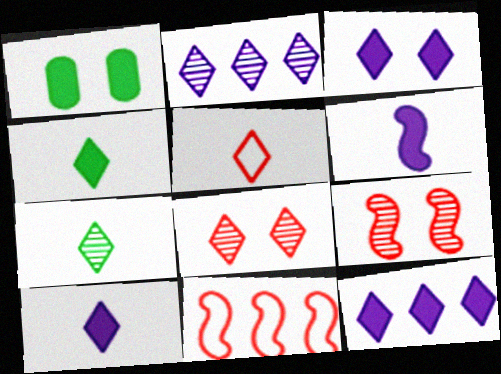[[2, 7, 8], 
[3, 10, 12], 
[5, 7, 10]]